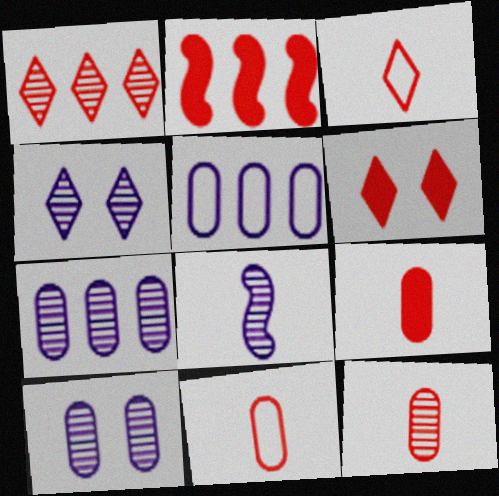[[1, 3, 6], 
[2, 6, 9], 
[4, 7, 8], 
[9, 11, 12]]